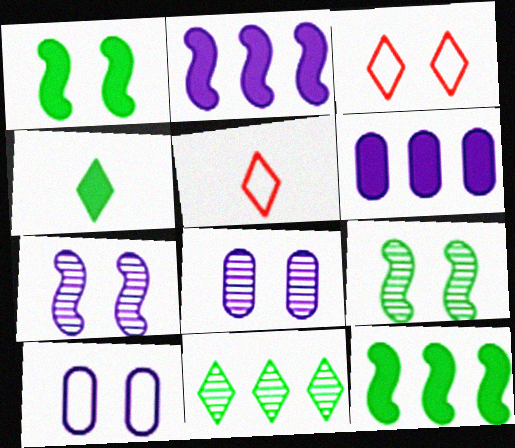[[1, 3, 8], 
[5, 6, 9], 
[5, 8, 12]]